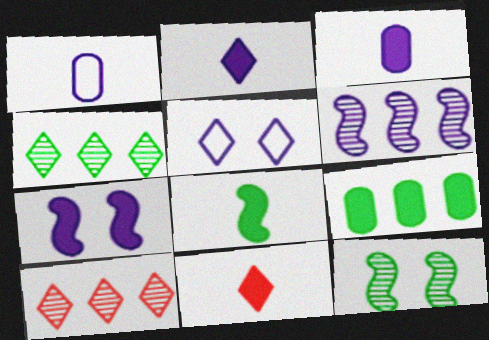[[3, 5, 6], 
[3, 8, 11], 
[4, 5, 11], 
[7, 9, 11]]